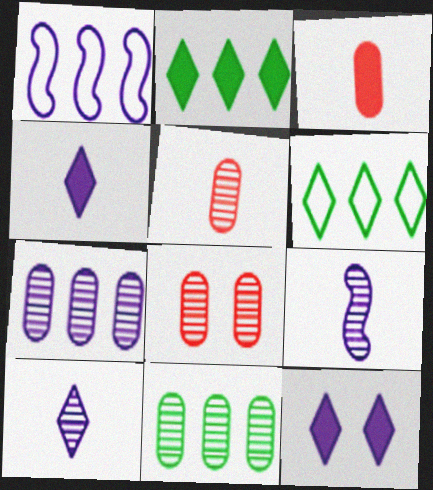[]